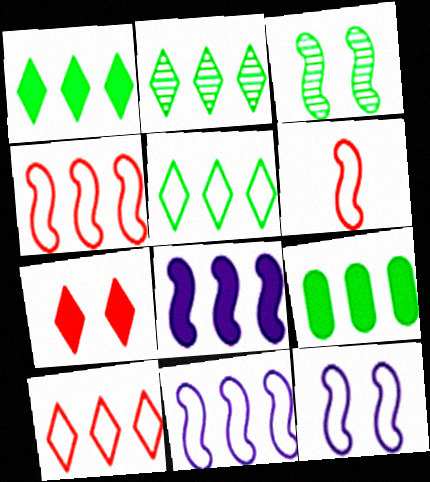[[1, 2, 5], 
[3, 6, 8]]